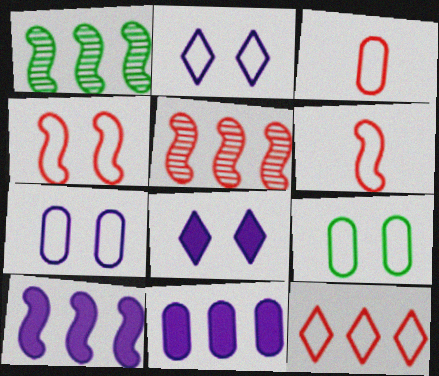[[1, 3, 8], 
[1, 11, 12], 
[2, 4, 9], 
[3, 4, 12]]